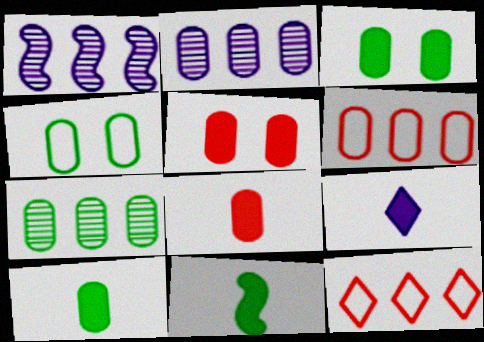[[2, 4, 8], 
[4, 7, 10], 
[8, 9, 11]]